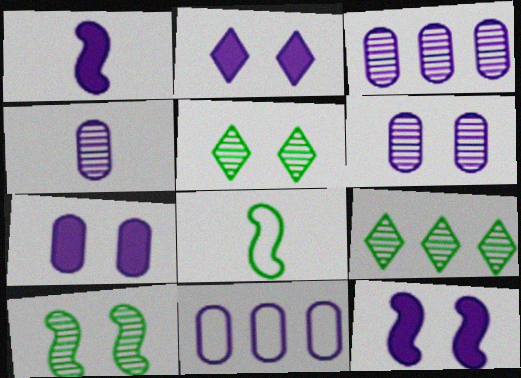[[2, 7, 12], 
[3, 4, 6], 
[4, 7, 11]]